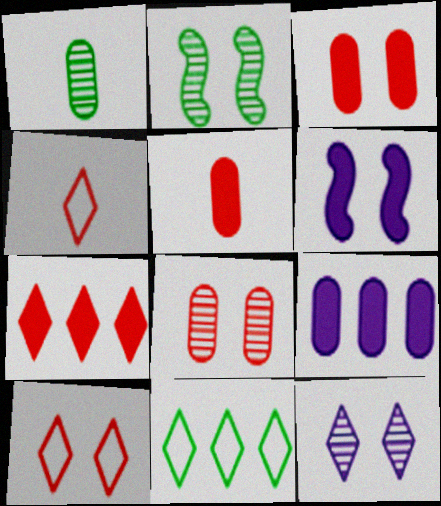[[2, 4, 9], 
[2, 8, 12]]